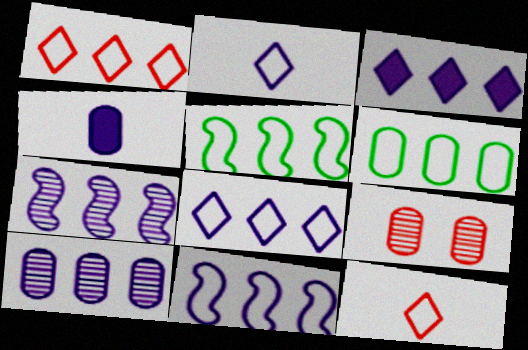[[1, 6, 11], 
[3, 10, 11], 
[4, 6, 9]]